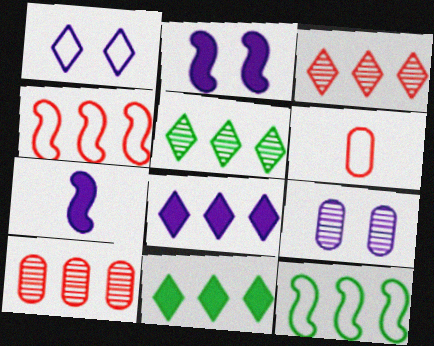[[1, 2, 9], 
[1, 6, 12], 
[2, 5, 6], 
[8, 10, 12]]